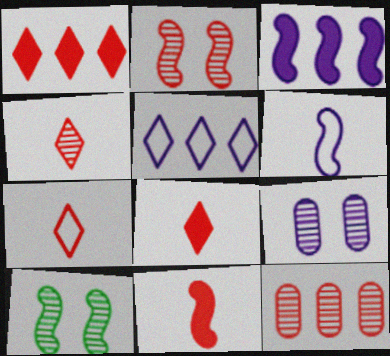[[2, 4, 12], 
[4, 7, 8]]